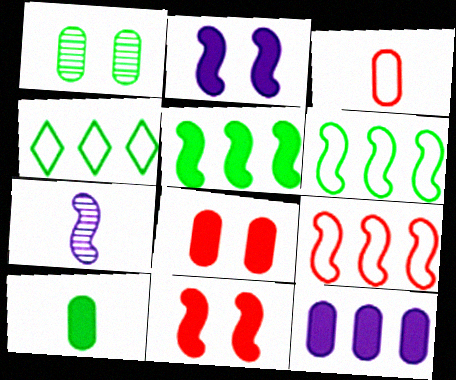[[1, 3, 12], 
[4, 7, 8], 
[6, 7, 11], 
[8, 10, 12]]